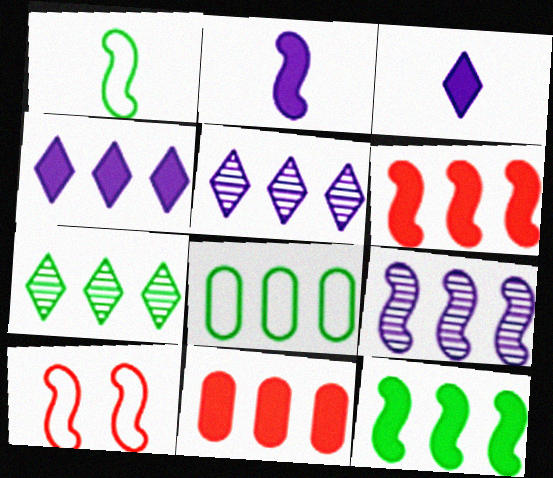[[4, 11, 12], 
[5, 6, 8], 
[7, 8, 12]]